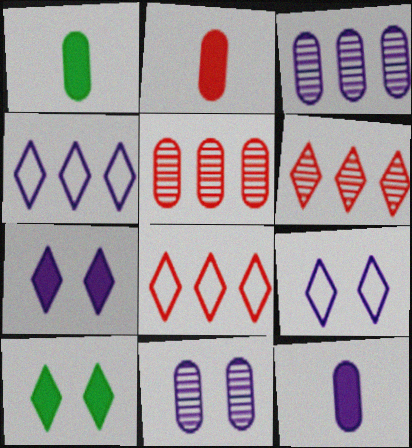[[1, 2, 12]]